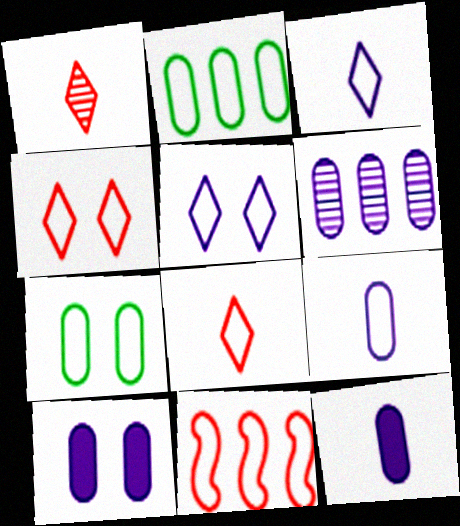[[3, 7, 11], 
[6, 9, 10]]